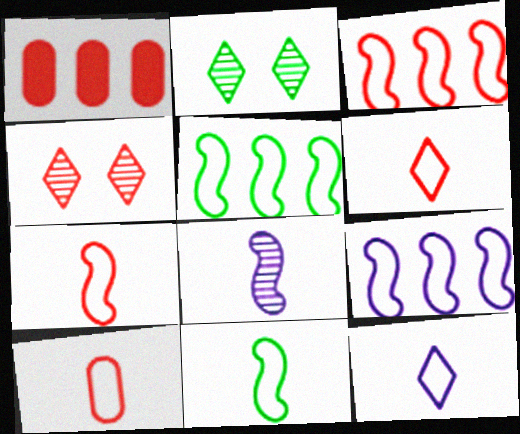[[1, 4, 7], 
[3, 5, 9], 
[6, 7, 10], 
[10, 11, 12]]